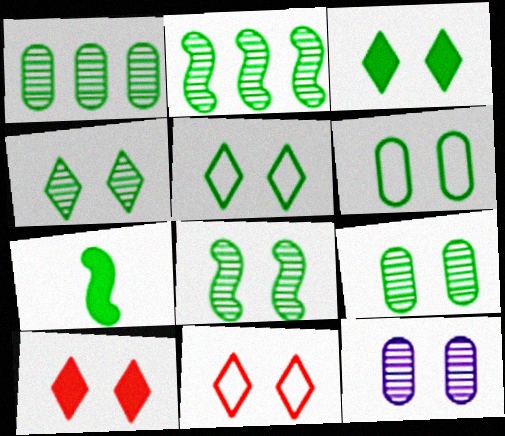[[1, 5, 7], 
[3, 4, 5], 
[3, 6, 8], 
[4, 8, 9]]